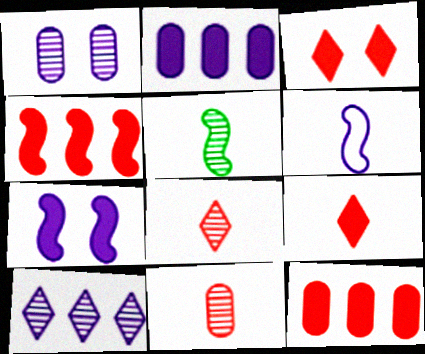[]